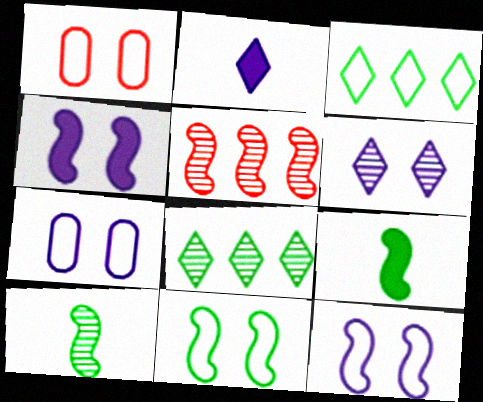[[4, 6, 7], 
[5, 9, 12]]